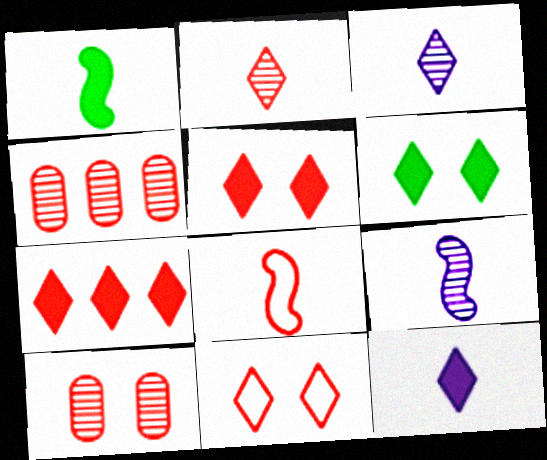[[1, 8, 9], 
[2, 7, 11], 
[4, 5, 8], 
[6, 7, 12], 
[7, 8, 10]]